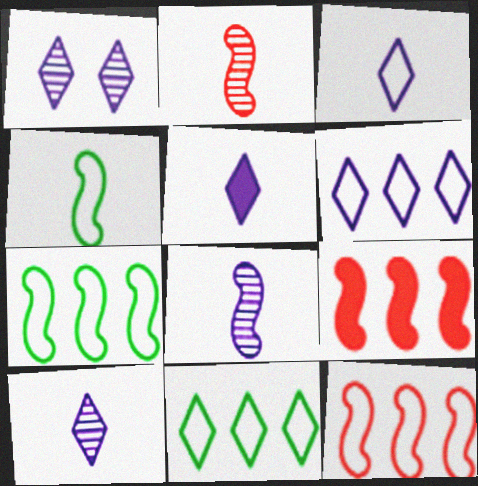[[1, 5, 6], 
[3, 5, 10]]